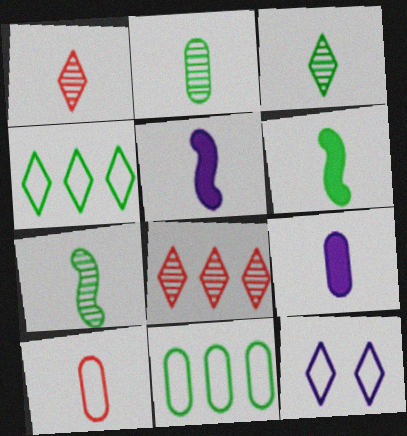[[2, 3, 7], 
[2, 9, 10], 
[3, 5, 10]]